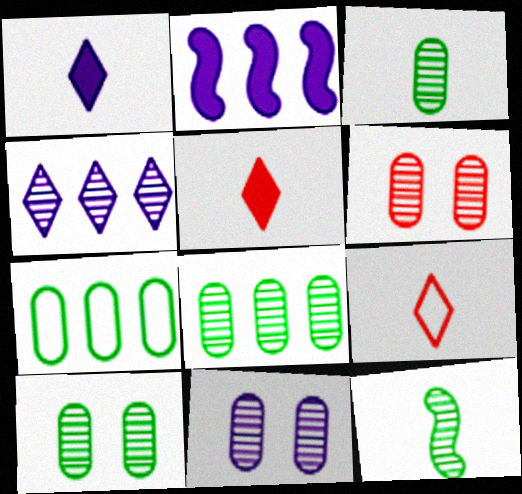[[2, 9, 10], 
[3, 8, 10], 
[4, 6, 12], 
[6, 10, 11]]